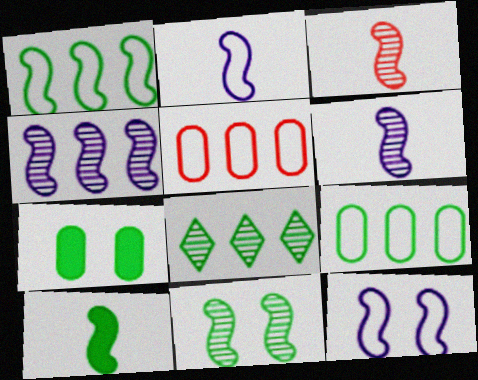[[1, 10, 11], 
[2, 3, 10], 
[3, 4, 11]]